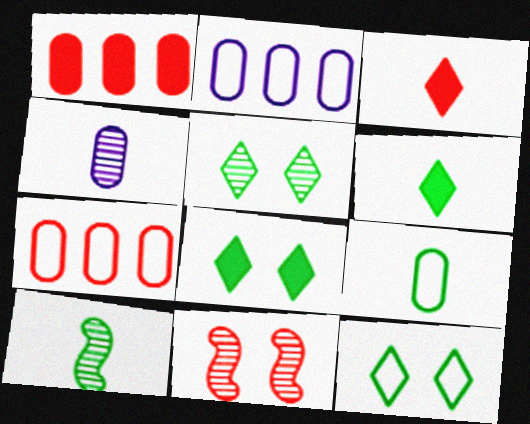[[2, 6, 11], 
[3, 7, 11], 
[5, 8, 12], 
[6, 9, 10]]